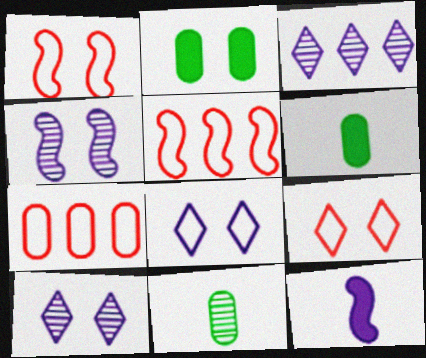[[1, 2, 10], 
[1, 3, 6], 
[2, 4, 9], 
[5, 6, 10]]